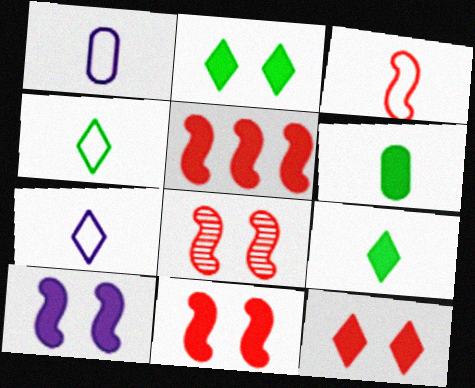[[1, 3, 4], 
[3, 5, 8]]